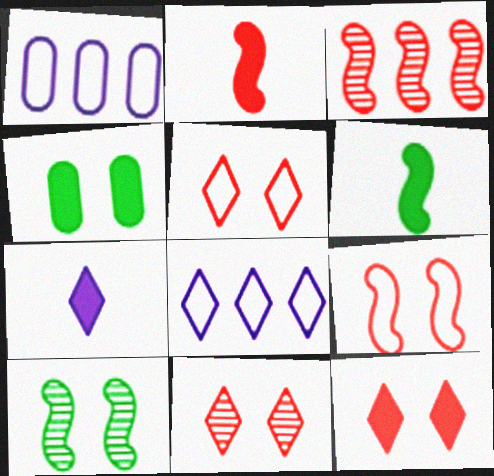[[1, 6, 11], 
[2, 3, 9], 
[5, 11, 12]]